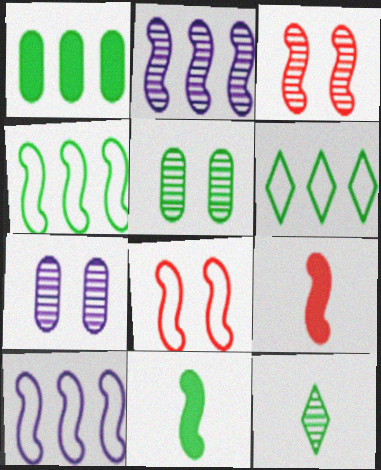[[2, 8, 11], 
[3, 10, 11], 
[5, 6, 11], 
[6, 7, 9]]